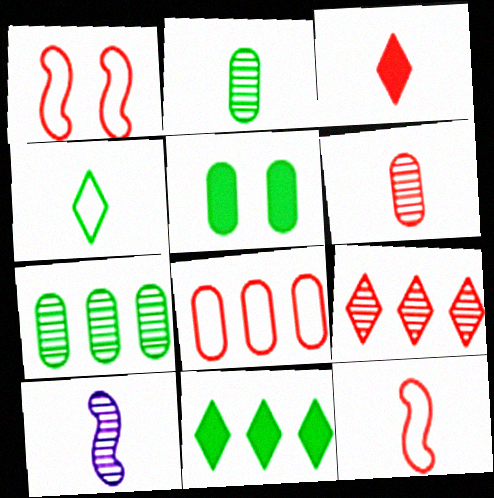[[3, 6, 12]]